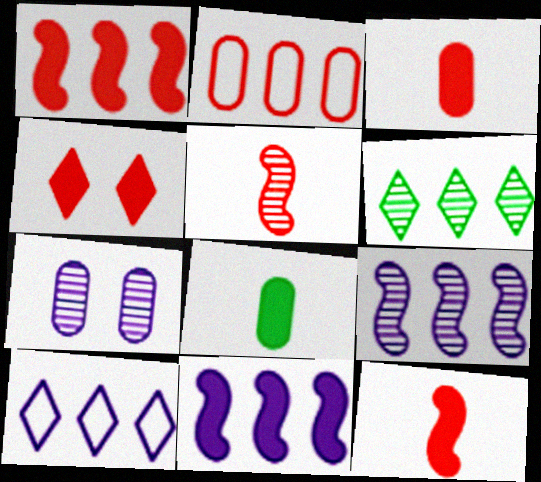[[1, 3, 4], 
[2, 4, 5], 
[2, 6, 11], 
[2, 7, 8], 
[4, 8, 11], 
[5, 6, 7]]